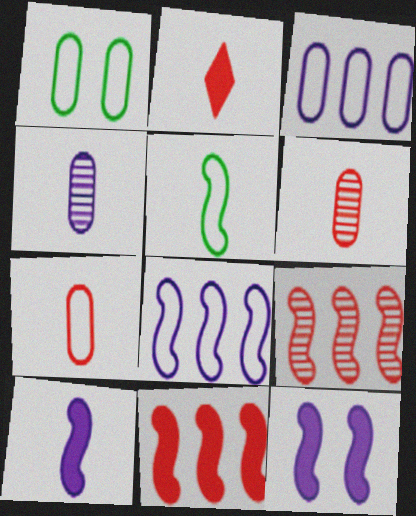[[1, 3, 7], 
[2, 4, 5], 
[5, 9, 12]]